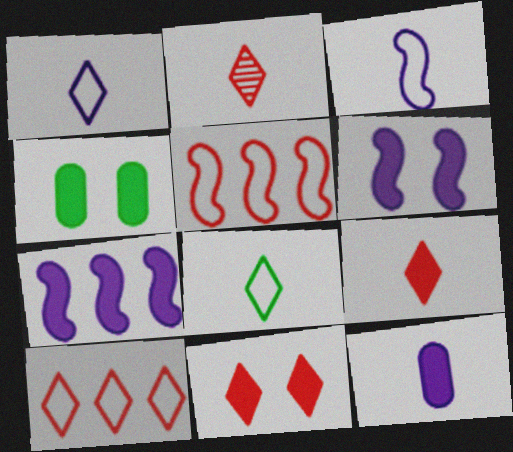[[2, 10, 11], 
[4, 6, 11], 
[4, 7, 9]]